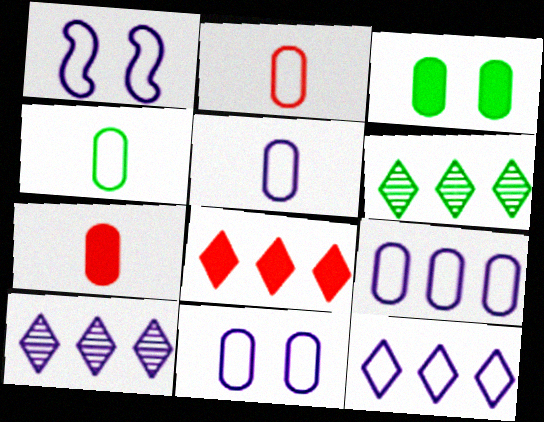[[1, 5, 12], 
[1, 6, 7], 
[2, 4, 5], 
[5, 9, 11], 
[6, 8, 12]]